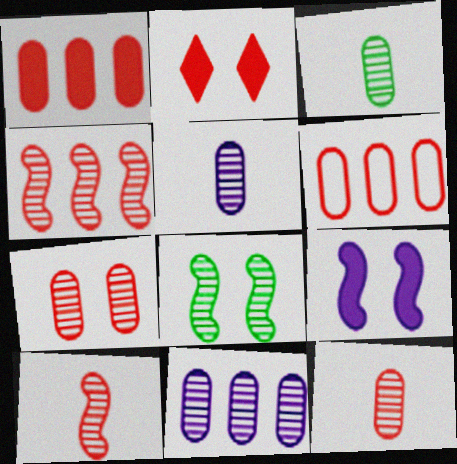[[2, 6, 10], 
[3, 5, 12], 
[3, 7, 11]]